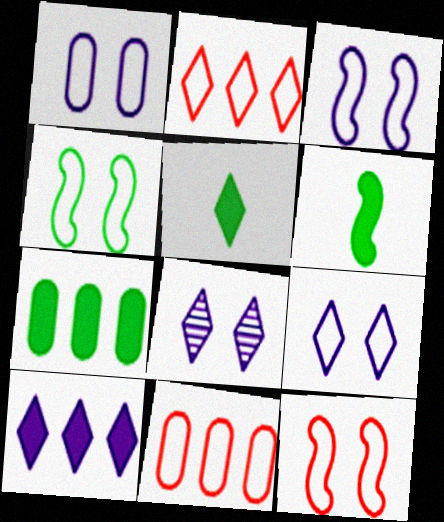[[1, 3, 9], 
[2, 5, 8], 
[3, 4, 12], 
[6, 8, 11]]